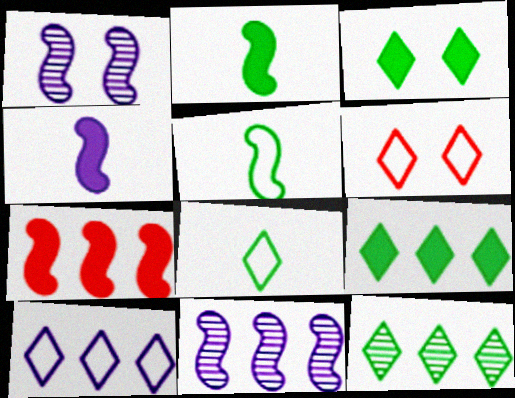[[1, 5, 7], 
[3, 8, 12], 
[6, 8, 10]]